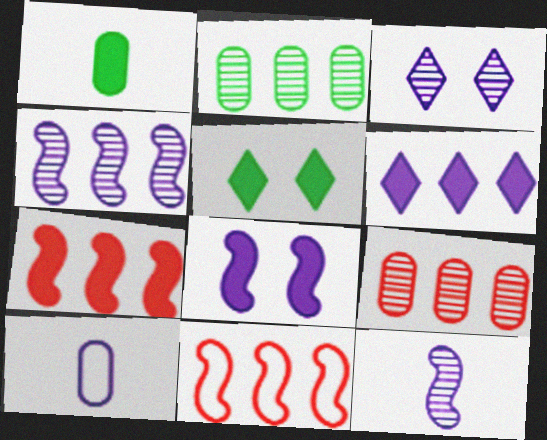[[1, 3, 11], 
[2, 6, 11]]